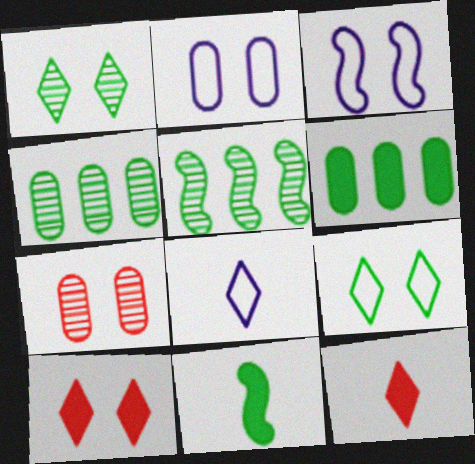[[2, 5, 12], 
[3, 4, 12], 
[4, 9, 11]]